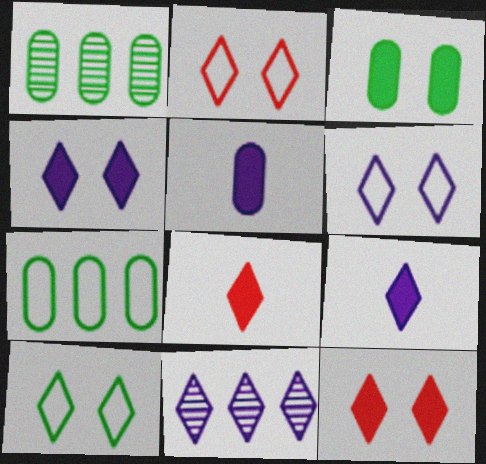[[2, 6, 10], 
[6, 9, 11], 
[8, 10, 11]]